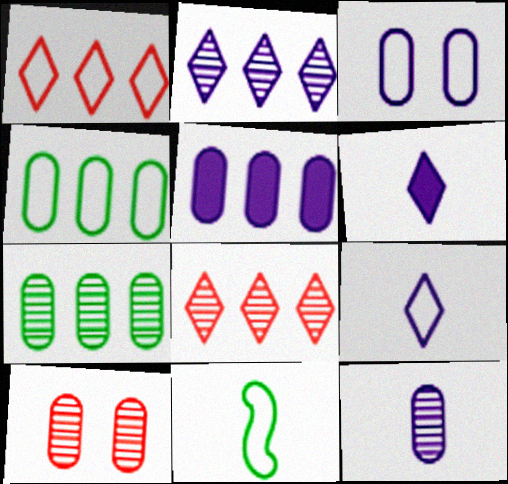[[1, 3, 11], 
[3, 5, 12], 
[7, 10, 12]]